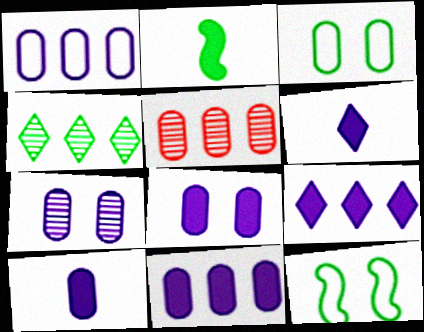[[1, 7, 10], 
[2, 3, 4], 
[3, 5, 10], 
[5, 6, 12], 
[8, 10, 11]]